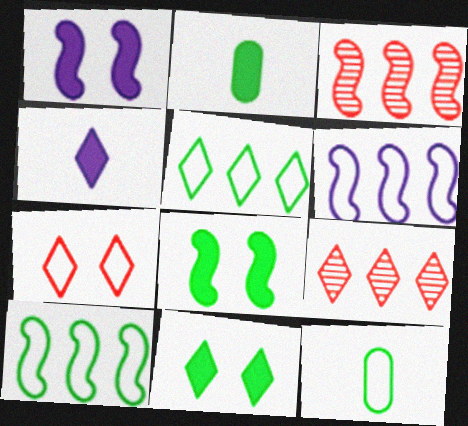[[1, 9, 12], 
[6, 7, 12]]